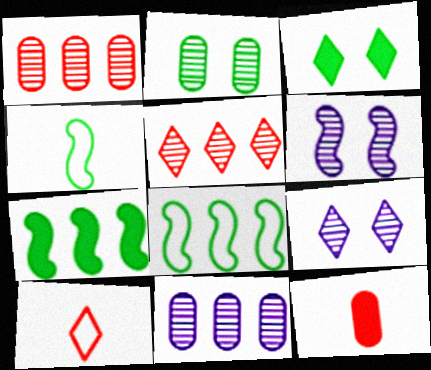[[8, 9, 12]]